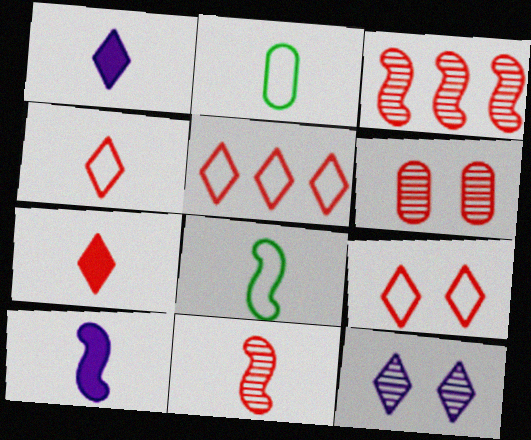[[1, 2, 11], 
[4, 5, 9], 
[8, 10, 11]]